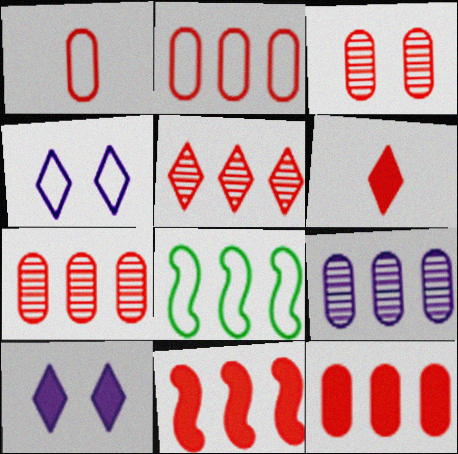[[1, 3, 12], 
[1, 4, 8], 
[2, 5, 11], 
[2, 7, 12]]